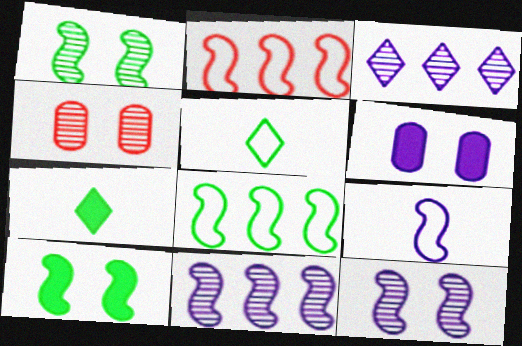[[3, 6, 9]]